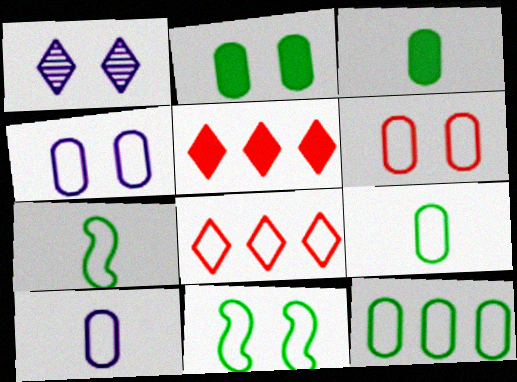[[4, 7, 8], 
[6, 10, 12], 
[8, 10, 11]]